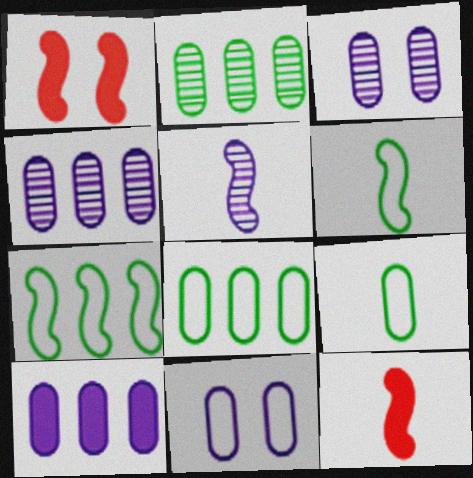[[1, 5, 7], 
[5, 6, 12]]